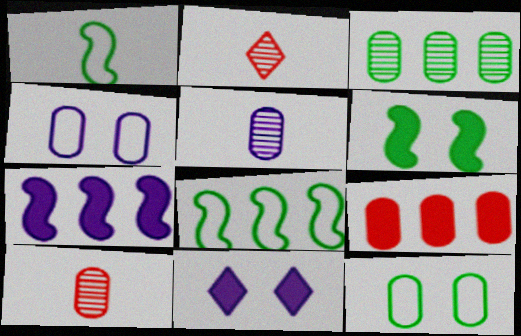[[2, 7, 12], 
[5, 9, 12], 
[8, 10, 11]]